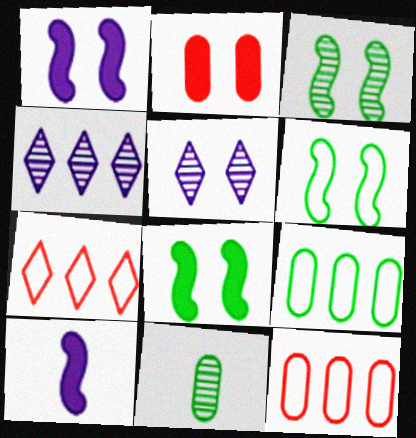[[1, 7, 11], 
[2, 5, 6], 
[3, 6, 8]]